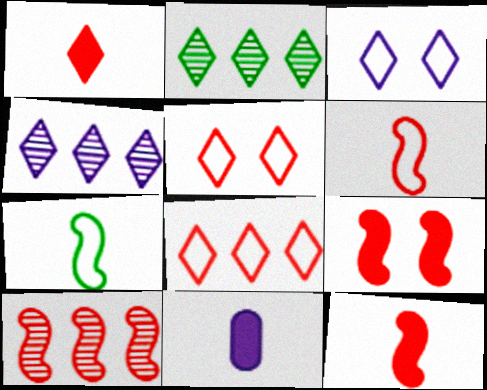[[1, 2, 3], 
[6, 9, 10]]